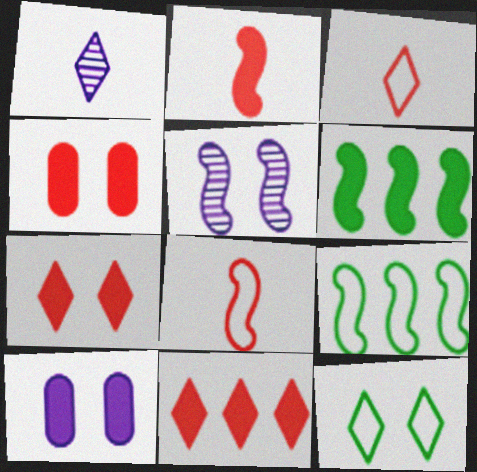[[1, 4, 9], 
[1, 11, 12], 
[2, 4, 11], 
[2, 5, 9], 
[4, 5, 12], 
[5, 6, 8]]